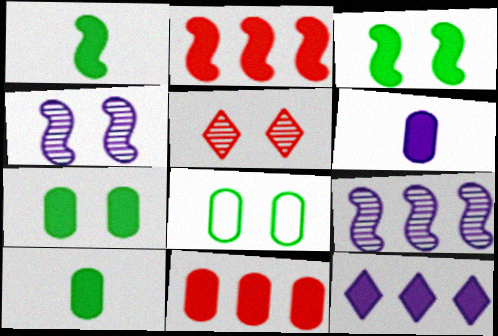[[6, 7, 11]]